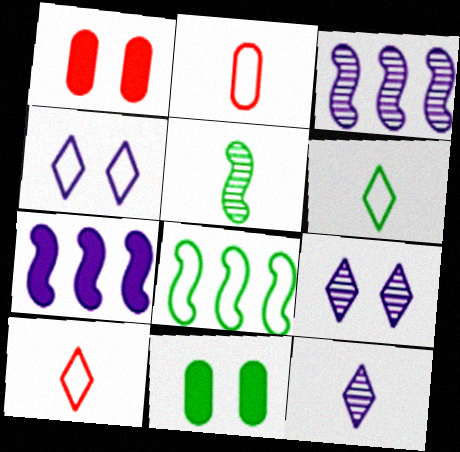[[1, 3, 6], 
[1, 8, 12], 
[2, 4, 8], 
[3, 10, 11]]